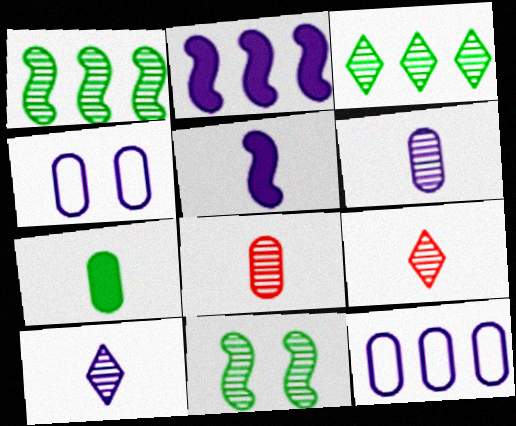[[2, 4, 10]]